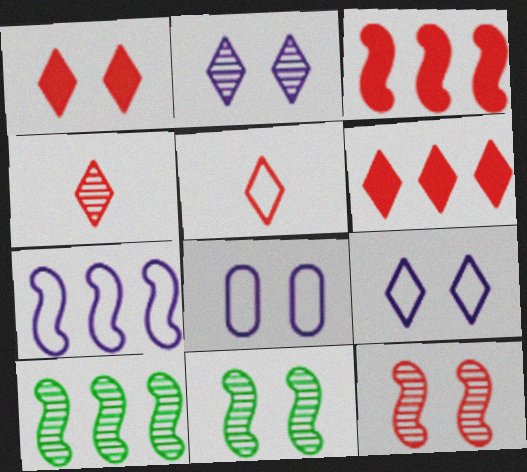[[1, 8, 11], 
[3, 7, 10]]